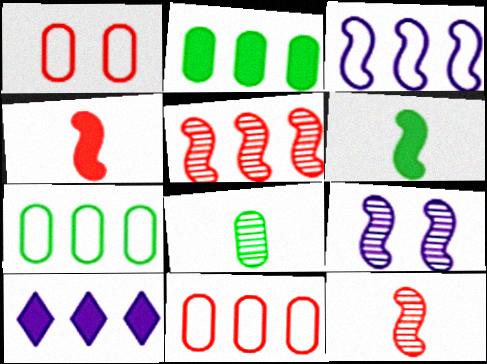[[5, 7, 10]]